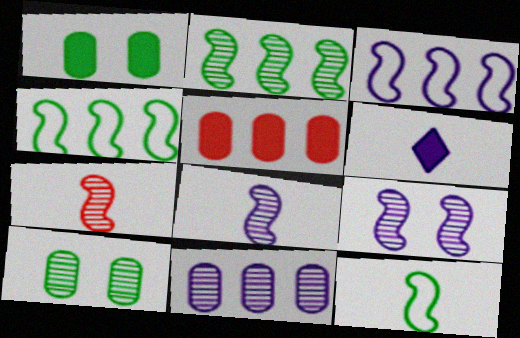[[2, 7, 9]]